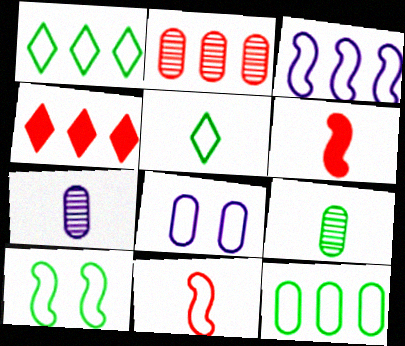[[1, 8, 11], 
[3, 10, 11], 
[4, 7, 10], 
[5, 6, 7], 
[5, 10, 12]]